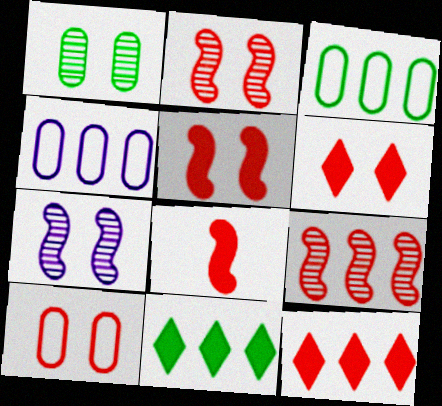[[2, 6, 10], 
[4, 9, 11]]